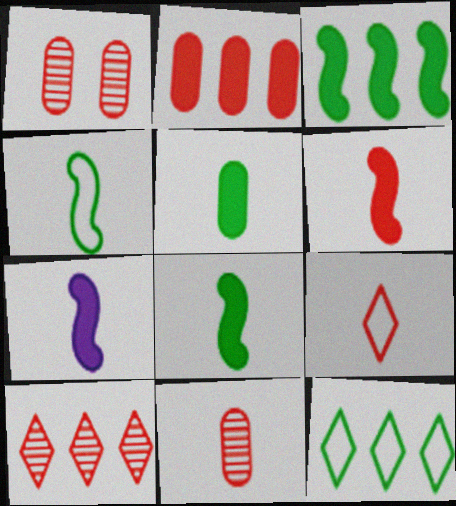[[1, 7, 12], 
[6, 7, 8], 
[6, 9, 11]]